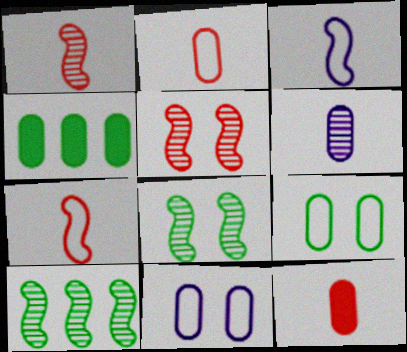[]